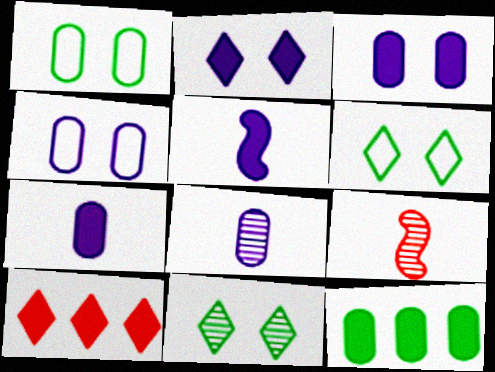[]